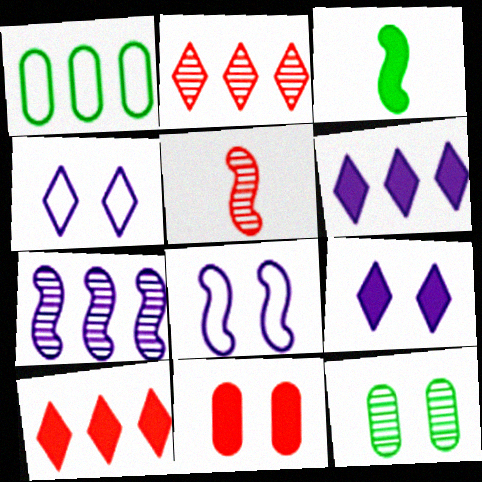[[1, 5, 9], 
[1, 7, 10], 
[3, 6, 11]]